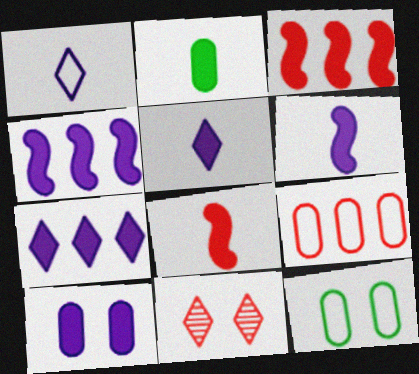[[2, 5, 8], 
[4, 5, 10], 
[6, 7, 10], 
[8, 9, 11]]